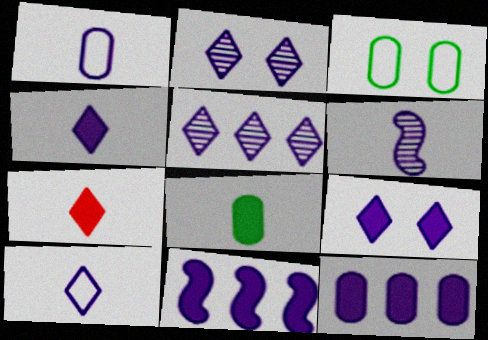[[1, 2, 11], 
[1, 4, 6], 
[5, 9, 10]]